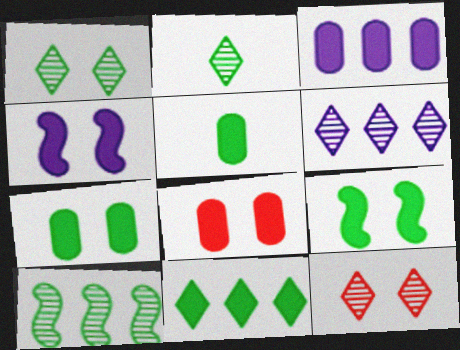[[2, 6, 12], 
[3, 5, 8], 
[5, 9, 11]]